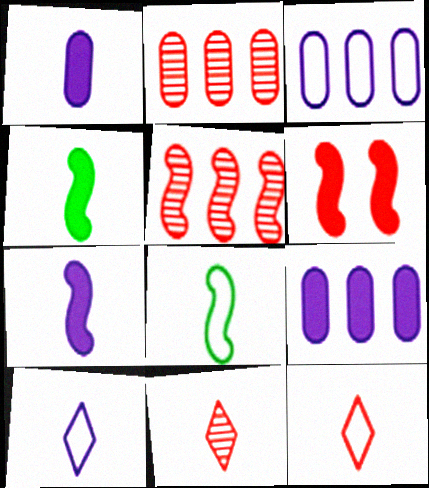[[1, 8, 11], 
[2, 6, 12]]